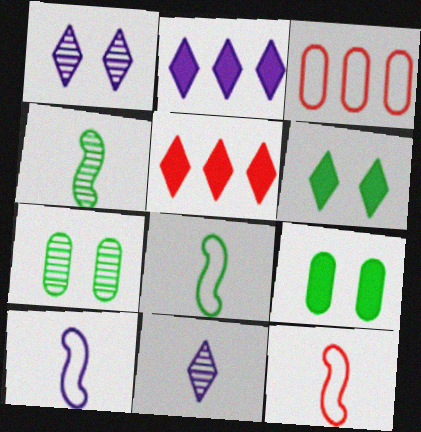[[2, 7, 12], 
[5, 7, 10], 
[8, 10, 12]]